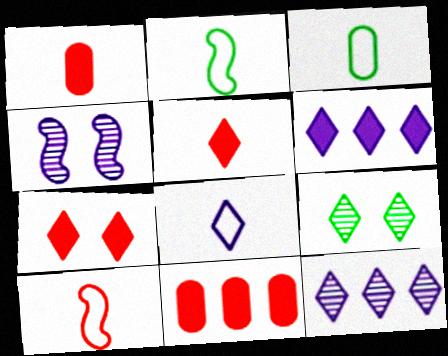[[3, 8, 10]]